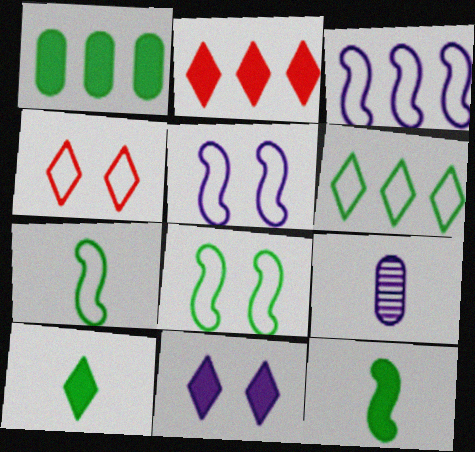[[2, 8, 9], 
[2, 10, 11], 
[3, 9, 11]]